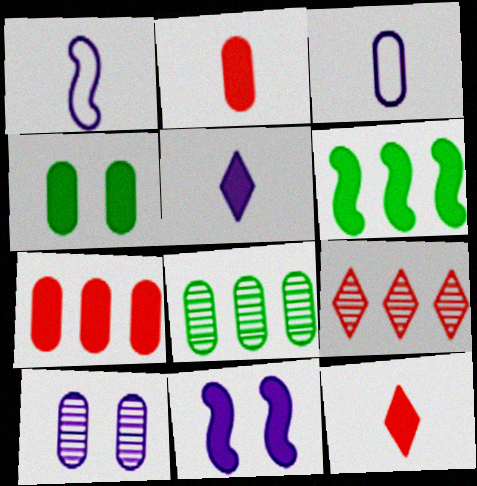[[1, 4, 9]]